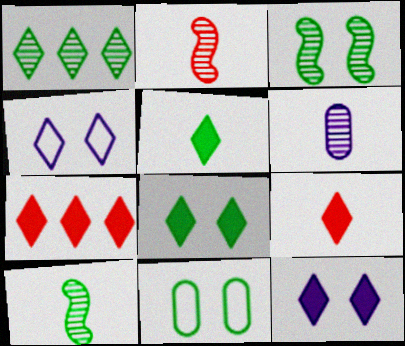[[1, 4, 9], 
[3, 8, 11], 
[5, 7, 12]]